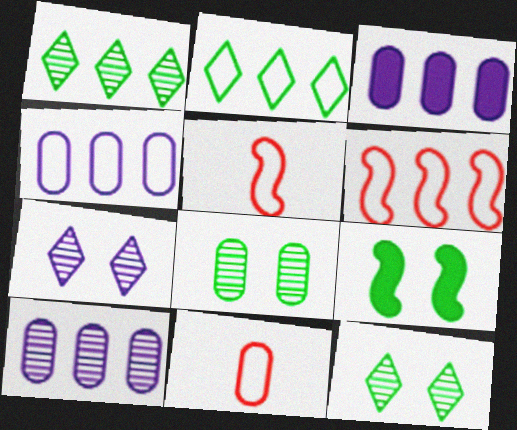[[1, 3, 6], 
[2, 4, 6], 
[3, 4, 10], 
[3, 5, 12], 
[3, 8, 11]]